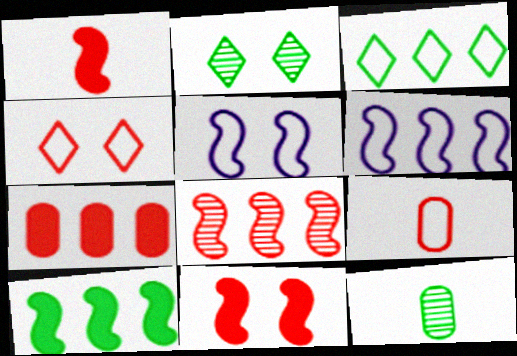[[3, 5, 9], 
[6, 8, 10]]